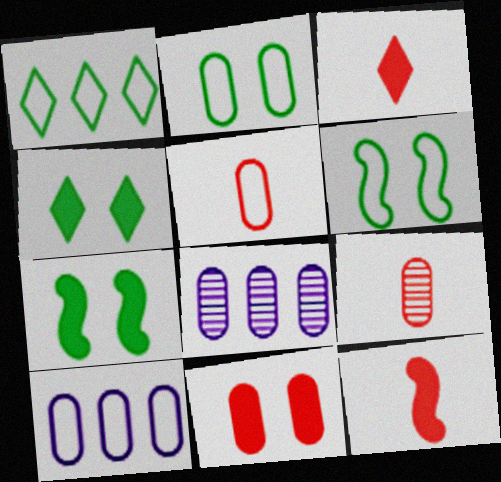[[2, 5, 10], 
[3, 6, 8]]